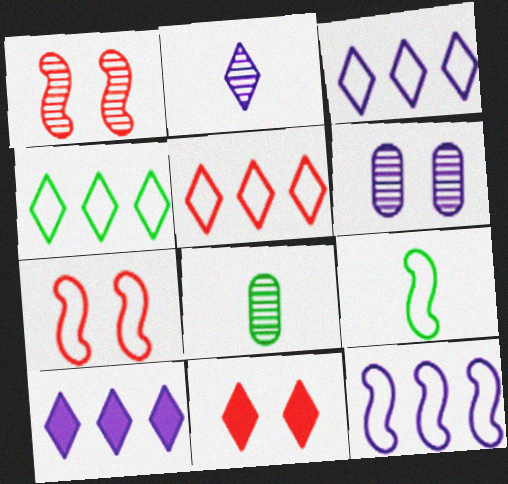[[2, 4, 11], 
[3, 4, 5], 
[7, 8, 10], 
[7, 9, 12], 
[8, 11, 12]]